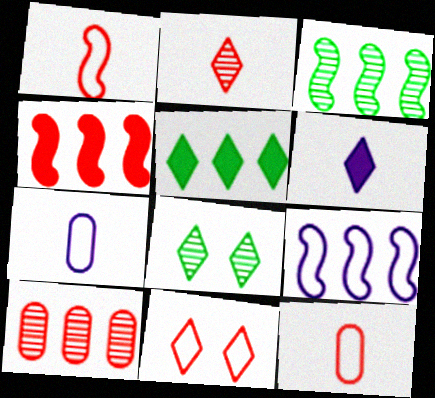[[3, 4, 9], 
[4, 7, 8], 
[5, 9, 10]]